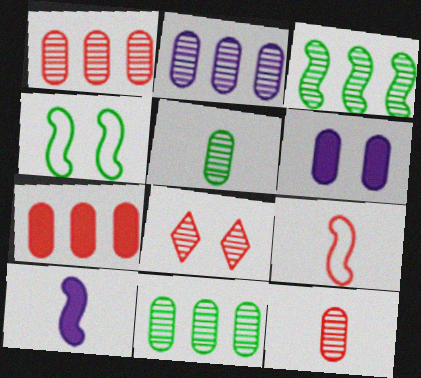[[1, 2, 11], 
[4, 6, 8], 
[7, 8, 9]]